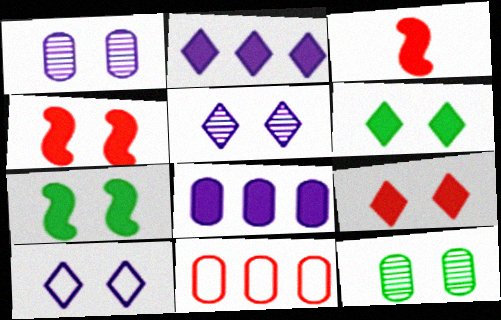[[3, 6, 8], 
[4, 10, 12]]